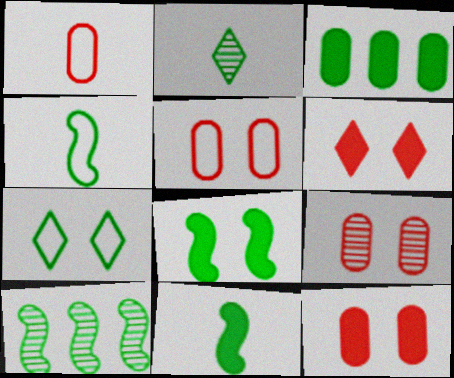[[4, 8, 10], 
[5, 9, 12]]